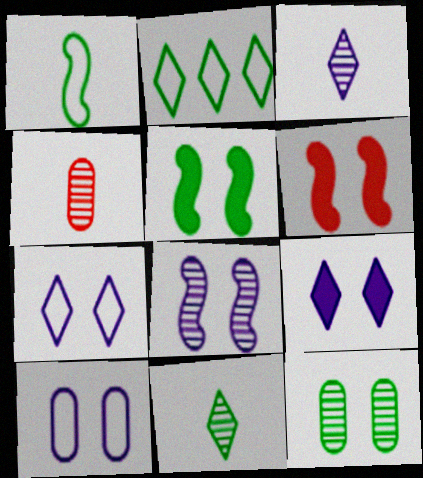[[6, 7, 12], 
[8, 9, 10]]